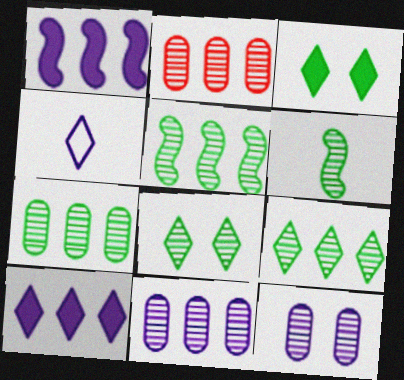[[1, 4, 12], 
[2, 7, 11], 
[5, 7, 9], 
[6, 7, 8]]